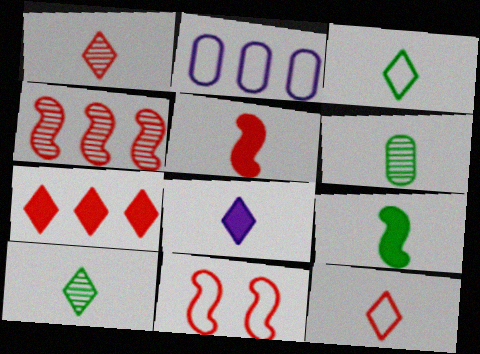[[1, 3, 8], 
[2, 3, 11], 
[3, 6, 9], 
[4, 5, 11], 
[8, 10, 12]]